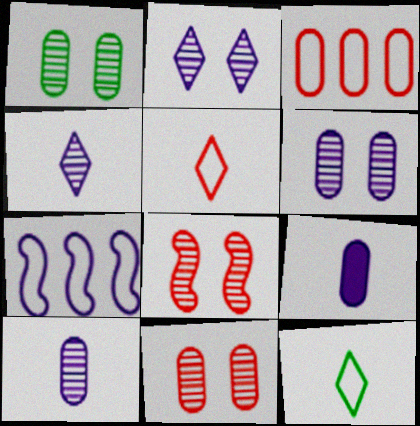[[1, 2, 8], 
[1, 3, 9], 
[1, 6, 11], 
[2, 7, 9]]